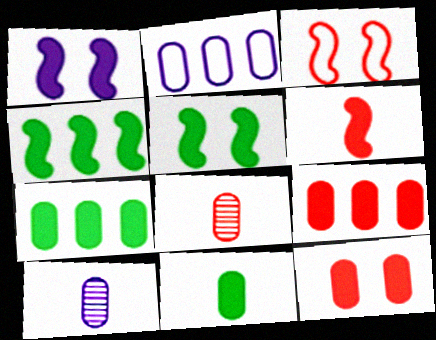[[1, 4, 6]]